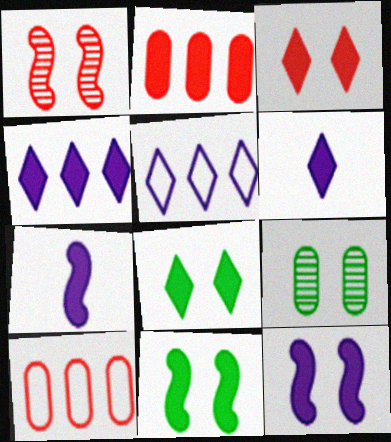[[2, 6, 11], 
[2, 7, 8]]